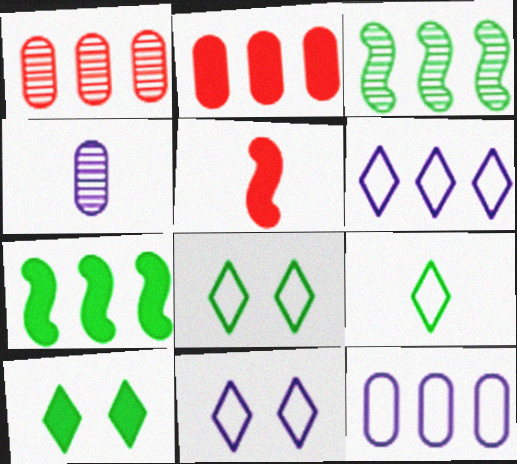[[1, 6, 7], 
[2, 3, 6], 
[4, 5, 9]]